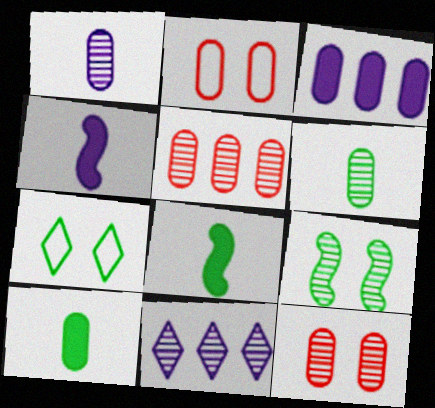[[2, 3, 6], 
[2, 8, 11], 
[4, 5, 7]]